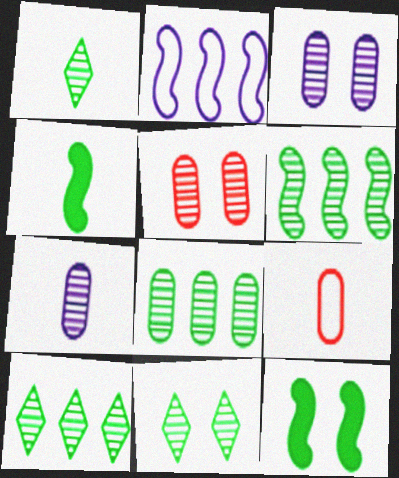[[1, 10, 11], 
[5, 7, 8], 
[6, 8, 10]]